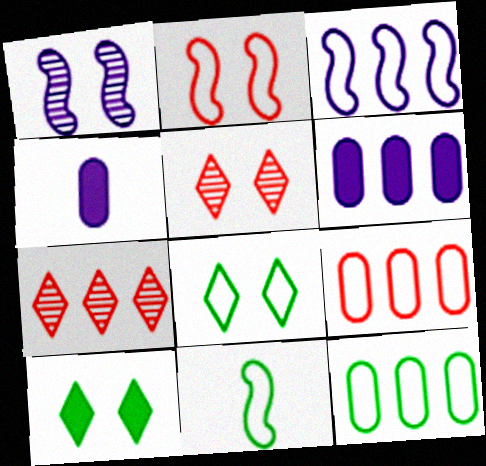[[2, 3, 11], 
[5, 6, 11], 
[8, 11, 12]]